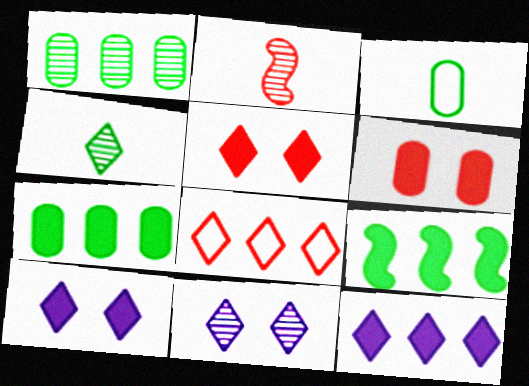[[1, 2, 11], 
[2, 6, 8], 
[4, 8, 10]]